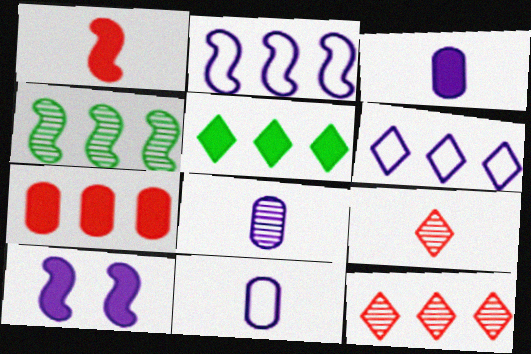[[3, 8, 11], 
[4, 6, 7], 
[5, 6, 12], 
[6, 8, 10]]